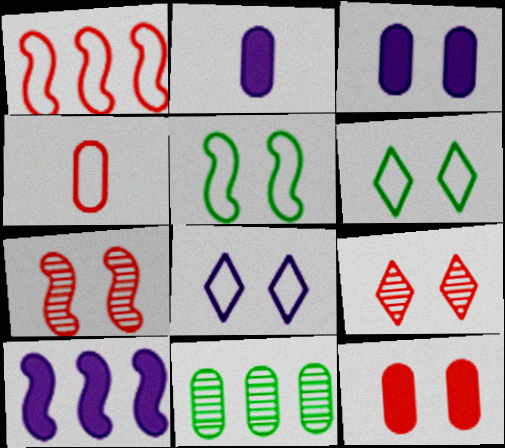[[3, 4, 11], 
[3, 5, 9], 
[3, 6, 7]]